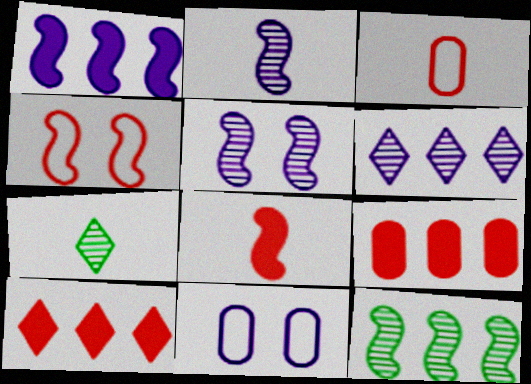[]